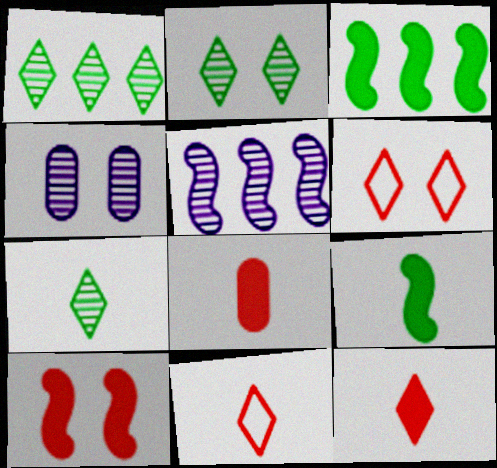[[1, 2, 7], 
[3, 4, 11]]